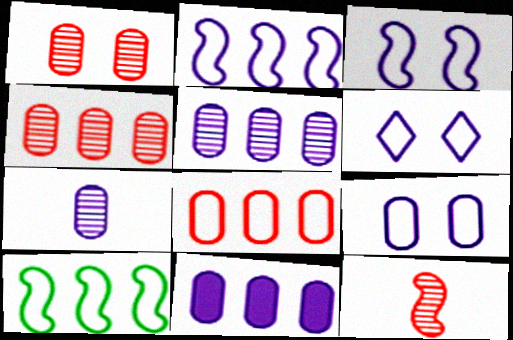[[3, 6, 9], 
[7, 9, 11]]